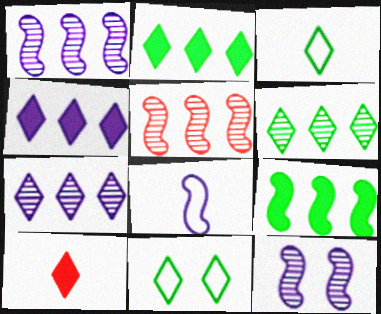[[7, 10, 11]]